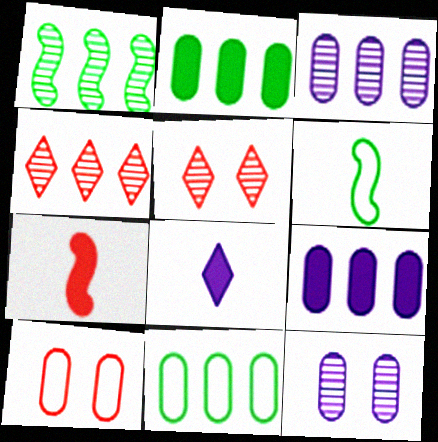[[1, 3, 4], 
[1, 8, 10], 
[4, 7, 10], 
[5, 6, 9]]